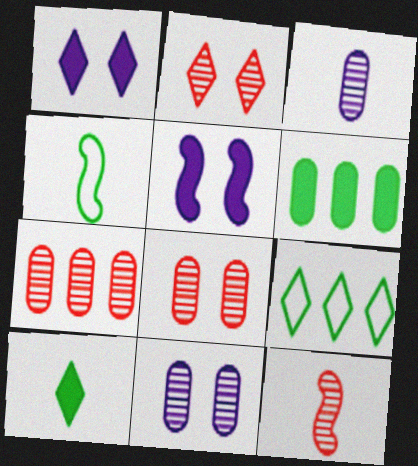[[1, 4, 7], 
[2, 7, 12]]